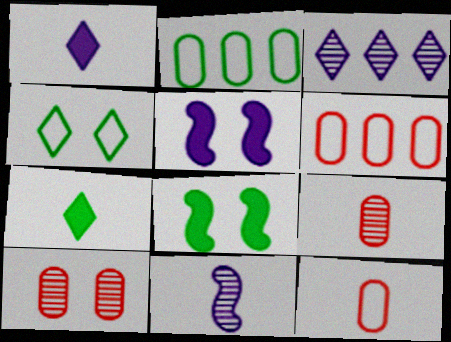[[3, 8, 12], 
[4, 5, 10], 
[7, 11, 12]]